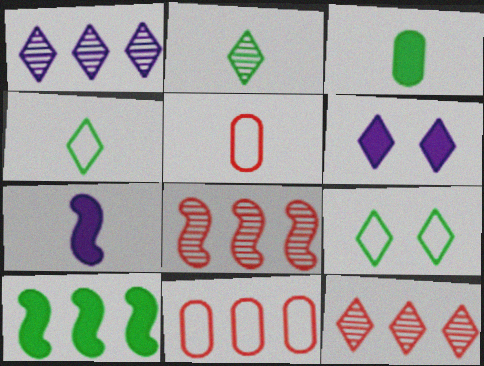[[1, 10, 11], 
[2, 5, 7], 
[4, 6, 12]]